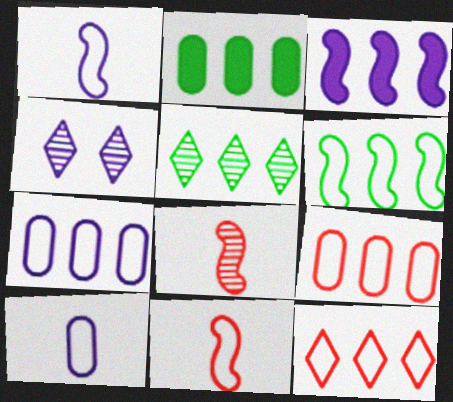[[2, 4, 11], 
[2, 5, 6], 
[3, 4, 10], 
[3, 5, 9], 
[6, 7, 12]]